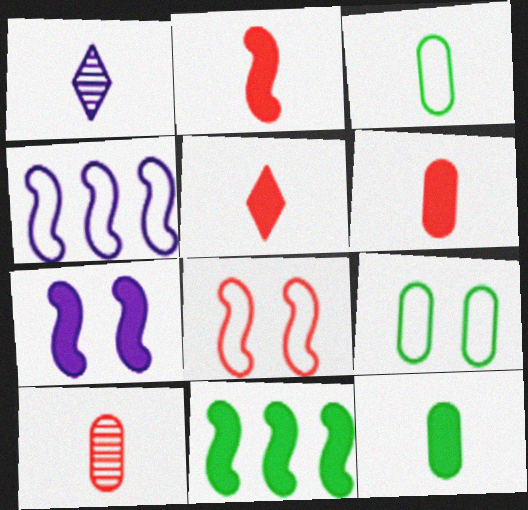[[1, 2, 3], 
[2, 5, 6], 
[2, 7, 11]]